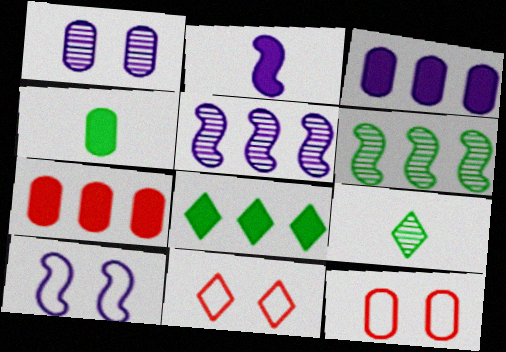[[2, 5, 10], 
[4, 5, 11], 
[7, 9, 10]]